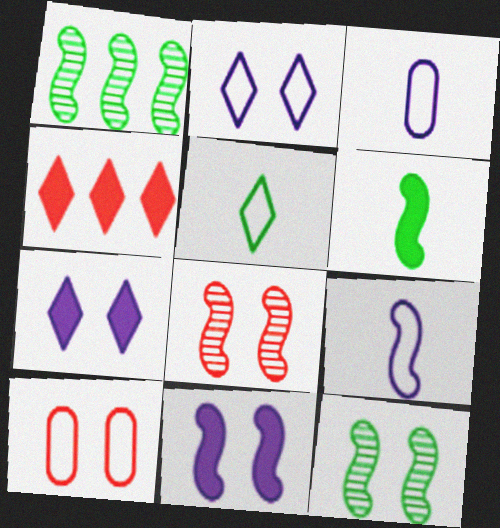[[3, 4, 12], 
[7, 10, 12]]